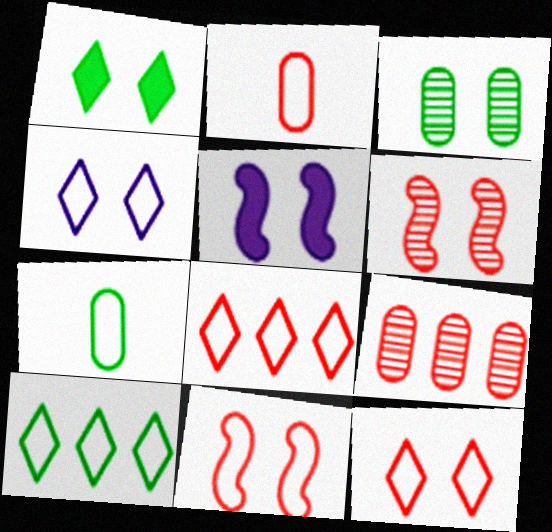[[2, 8, 11], 
[3, 5, 12]]